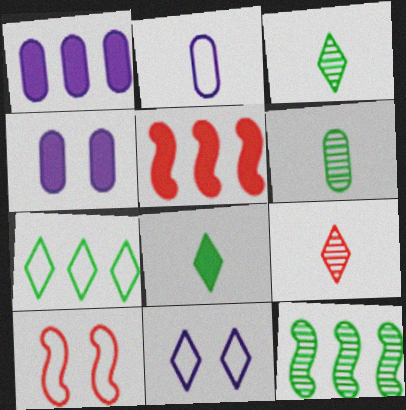[[1, 3, 10], 
[2, 7, 10], 
[4, 5, 8], 
[5, 6, 11]]